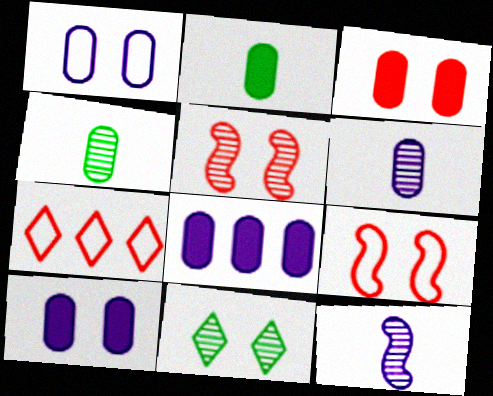[[1, 6, 8], 
[2, 3, 8], 
[9, 10, 11]]